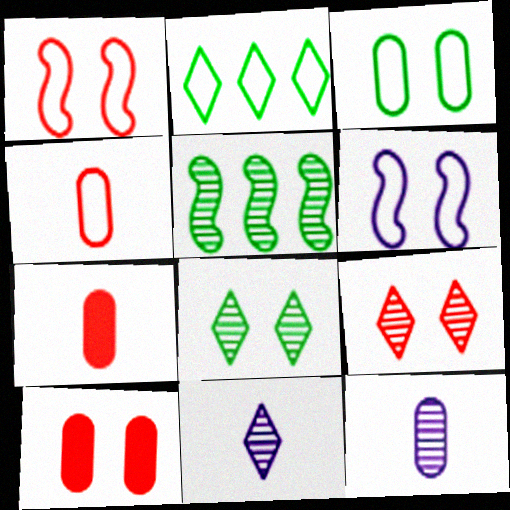[[1, 9, 10], 
[2, 4, 6], 
[5, 9, 12], 
[6, 8, 10]]